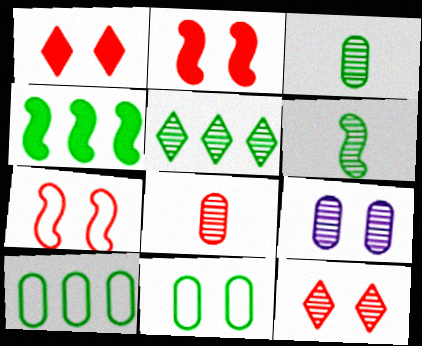[[4, 5, 10]]